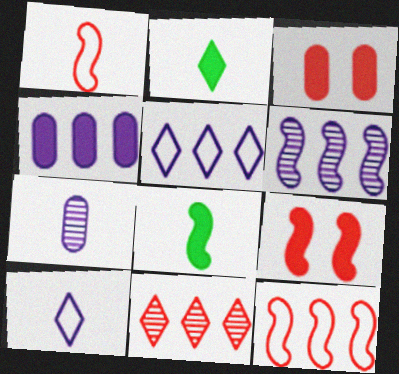[[1, 2, 7], 
[1, 3, 11], 
[2, 4, 9], 
[4, 5, 6]]